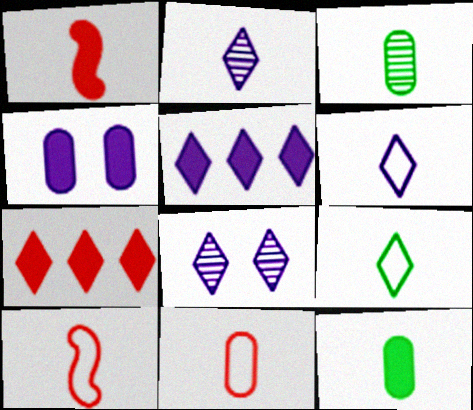[[1, 3, 6], 
[2, 10, 12], 
[5, 6, 8], 
[7, 8, 9]]